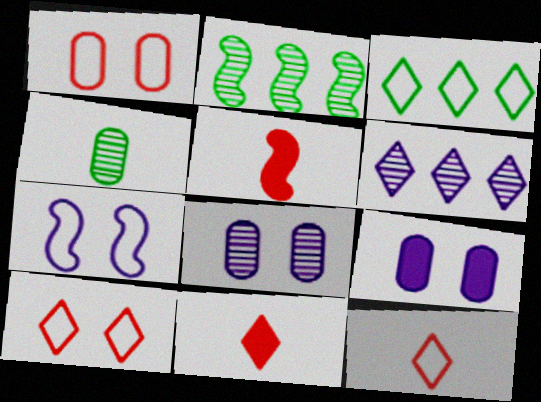[[2, 5, 7], 
[2, 9, 12], 
[3, 5, 8]]